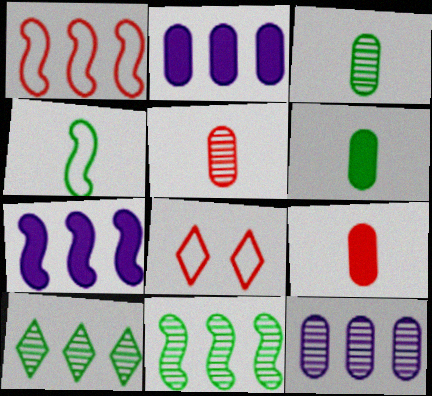[[1, 2, 10], 
[1, 7, 11], 
[3, 7, 8]]